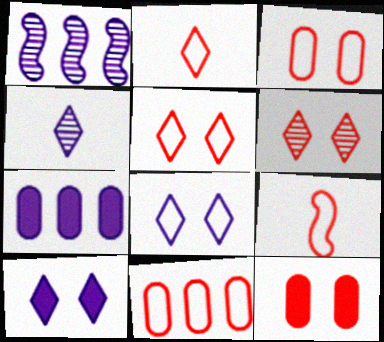[[5, 9, 11]]